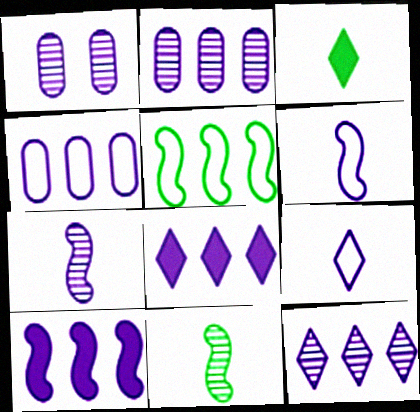[[1, 6, 8], 
[1, 7, 12], 
[1, 9, 10], 
[4, 10, 12]]